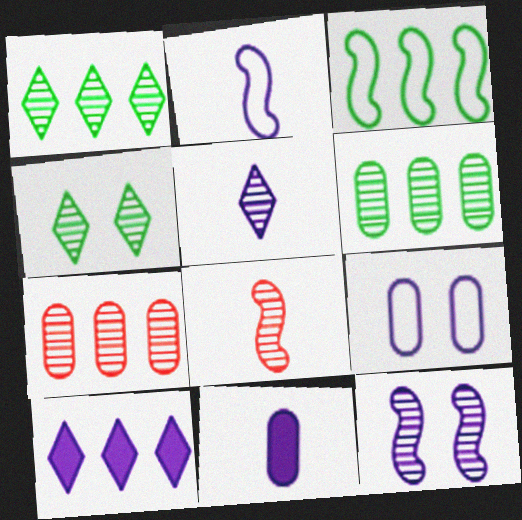[[2, 5, 11], 
[3, 7, 10]]